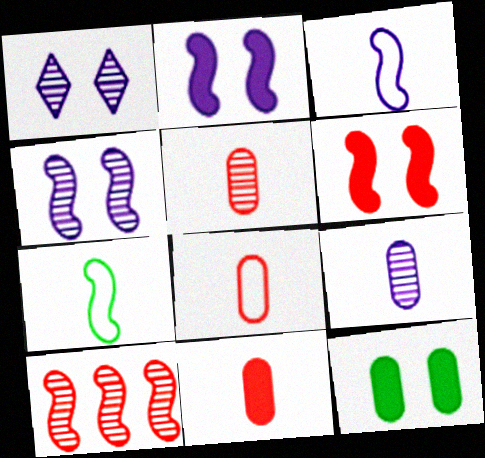[[2, 7, 10], 
[5, 8, 11]]